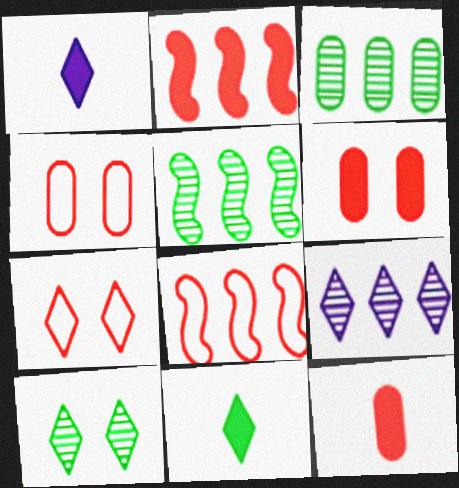[[1, 4, 5], 
[7, 9, 11]]